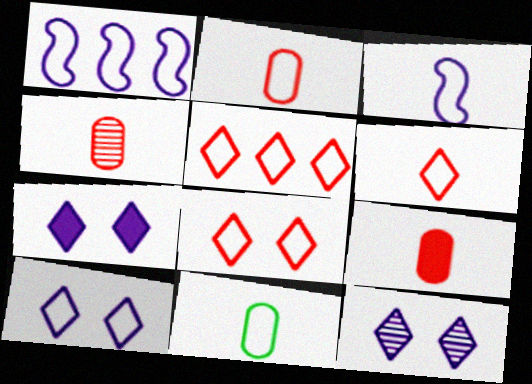[[1, 8, 11], 
[2, 4, 9], 
[3, 6, 11], 
[5, 6, 8], 
[7, 10, 12]]